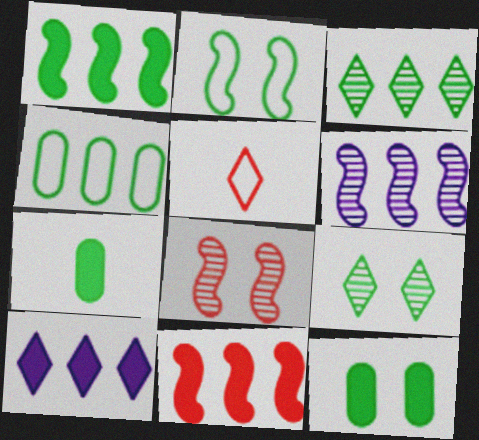[[1, 3, 4], 
[2, 3, 7], 
[2, 9, 12], 
[5, 6, 12], 
[5, 9, 10]]